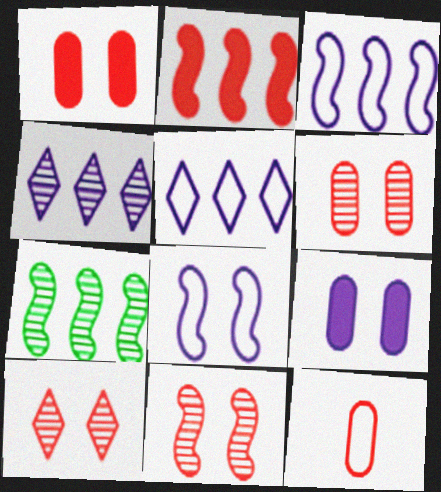[[2, 3, 7], 
[2, 10, 12], 
[6, 10, 11]]